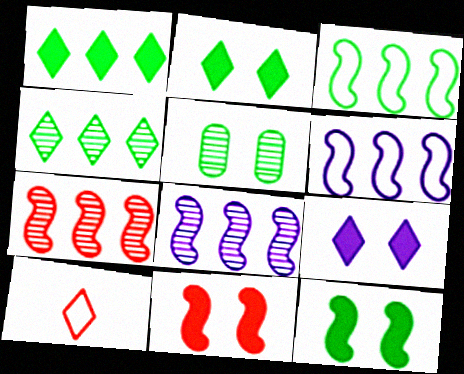[[4, 9, 10]]